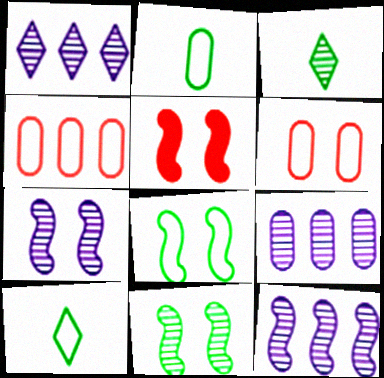[[1, 2, 5], 
[1, 9, 12], 
[5, 7, 8], 
[5, 9, 10]]